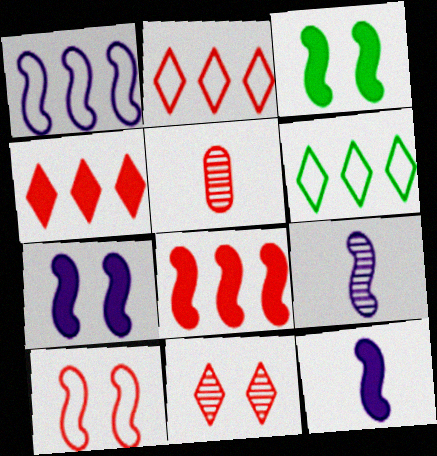[[1, 7, 9], 
[3, 8, 12], 
[4, 5, 10], 
[5, 6, 7]]